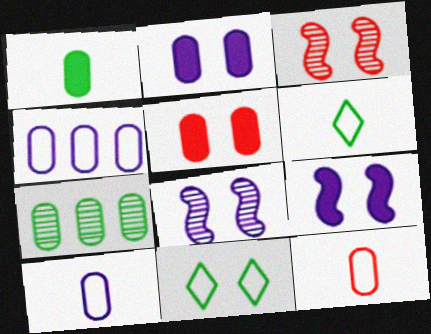[[2, 3, 11], 
[2, 7, 12], 
[5, 7, 10], 
[5, 8, 11]]